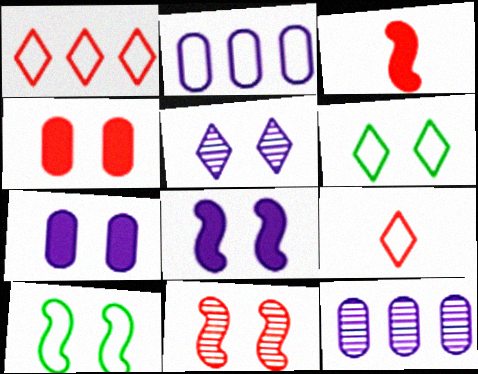[[2, 9, 10], 
[3, 6, 12], 
[4, 5, 10], 
[6, 7, 11], 
[8, 10, 11]]